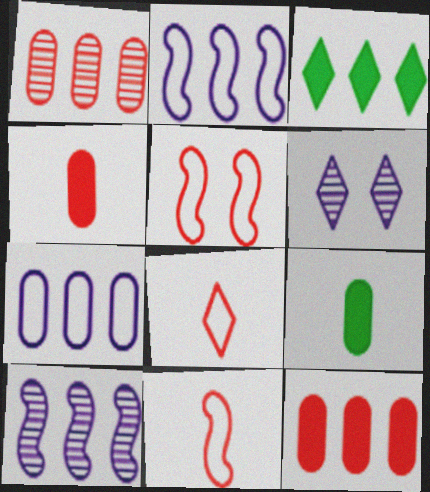[[1, 2, 3], 
[3, 6, 8]]